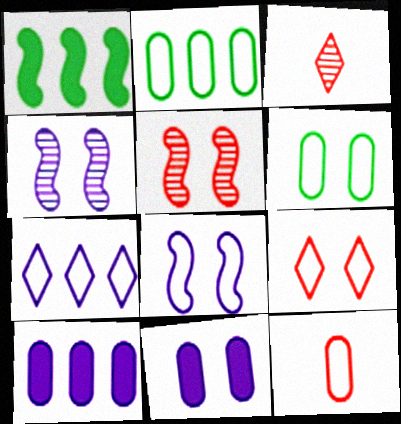[[6, 8, 9]]